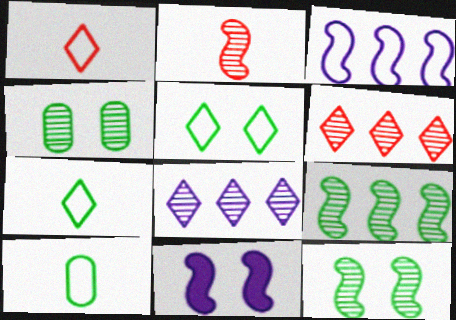[[2, 4, 8], 
[6, 10, 11]]